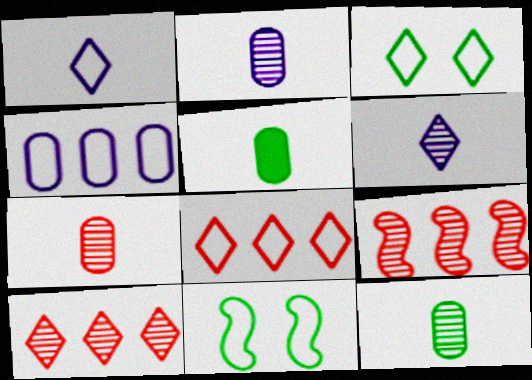[[1, 3, 8], 
[2, 7, 12]]